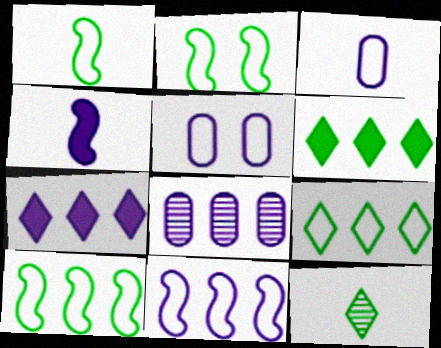[[1, 2, 10], 
[7, 8, 11]]